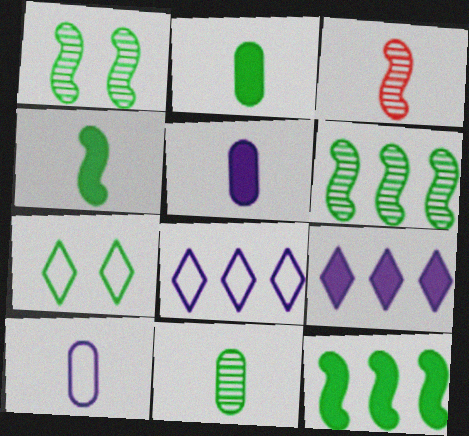[[2, 6, 7], 
[7, 11, 12]]